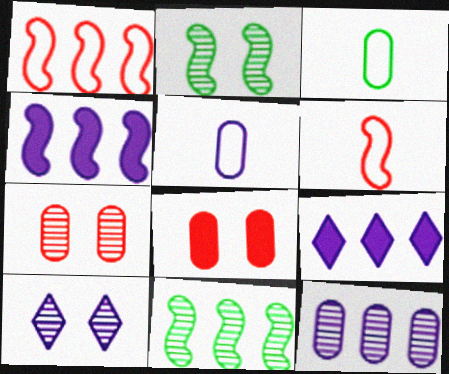[[1, 4, 11], 
[2, 4, 6], 
[2, 7, 10], 
[3, 8, 12], 
[4, 5, 10]]